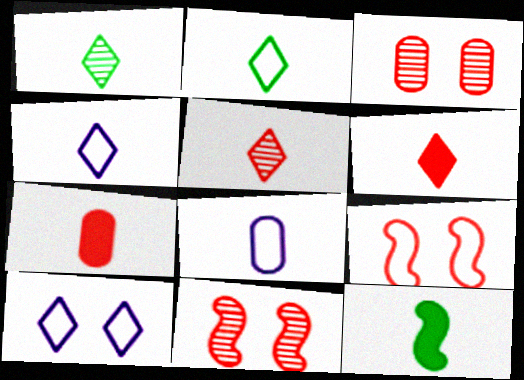[[1, 4, 6], 
[5, 8, 12]]